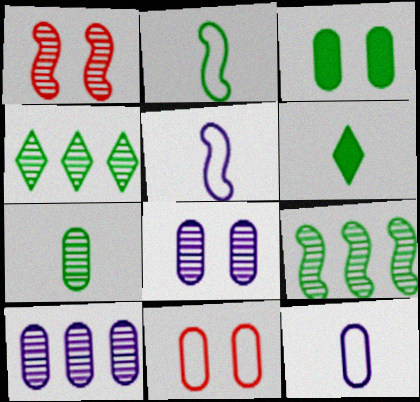[[2, 3, 4], 
[2, 6, 7], 
[3, 8, 11]]